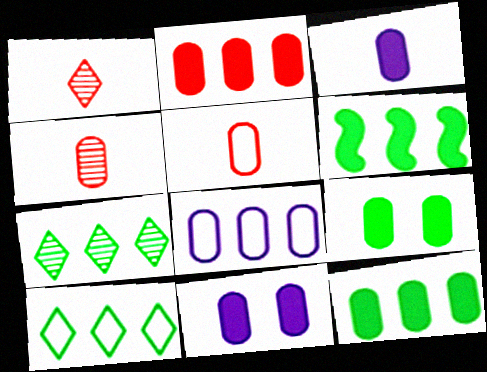[[2, 3, 9], 
[4, 8, 9]]